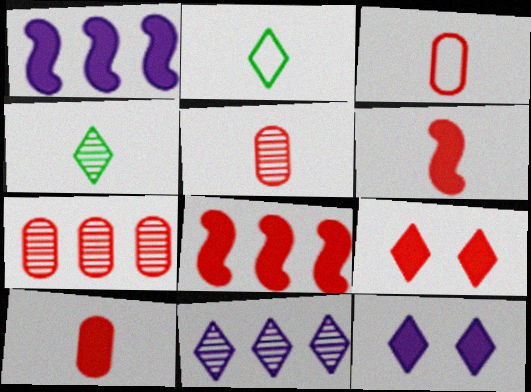[[2, 9, 11], 
[3, 5, 10], 
[8, 9, 10]]